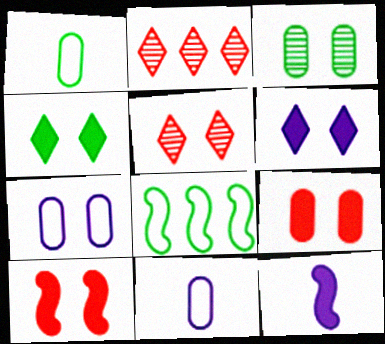[[3, 7, 9]]